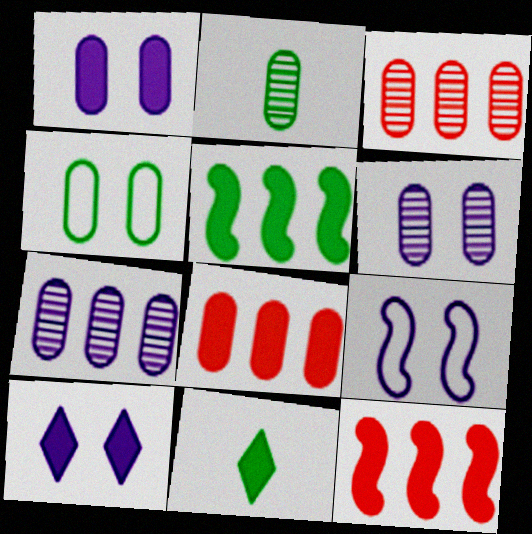[[1, 11, 12], 
[2, 3, 6], 
[3, 9, 11], 
[6, 9, 10]]